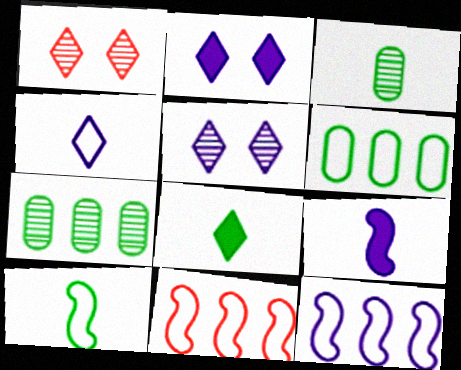[[1, 6, 9], 
[2, 3, 11], 
[3, 8, 10]]